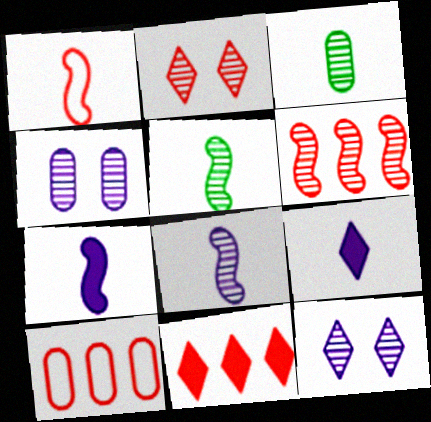[[1, 3, 9], 
[1, 5, 7], 
[3, 6, 12], 
[6, 10, 11]]